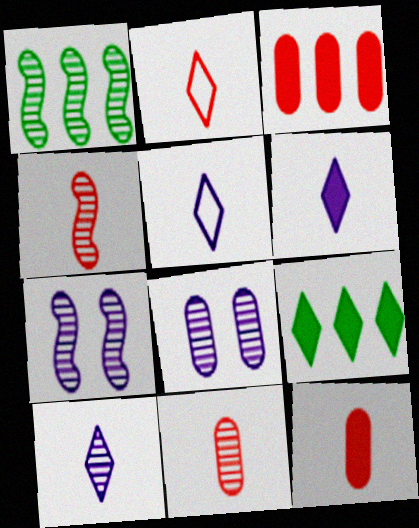[[1, 4, 7], 
[2, 4, 12], 
[5, 6, 10]]